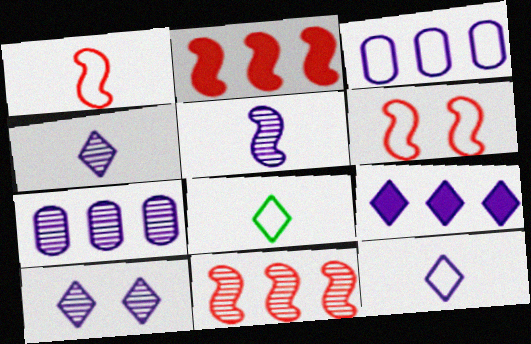[[3, 6, 8], 
[5, 7, 10], 
[9, 10, 12]]